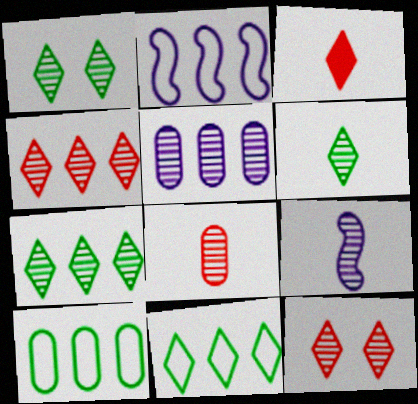[[1, 6, 7], 
[6, 8, 9]]